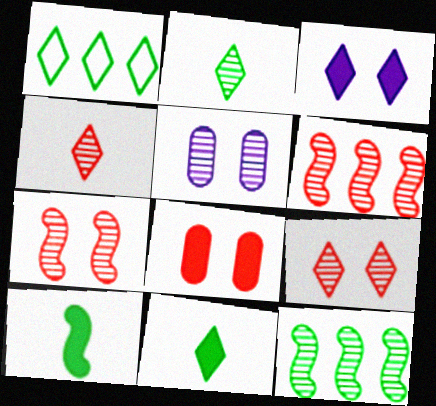[[1, 3, 4], 
[2, 5, 6], 
[4, 5, 12]]